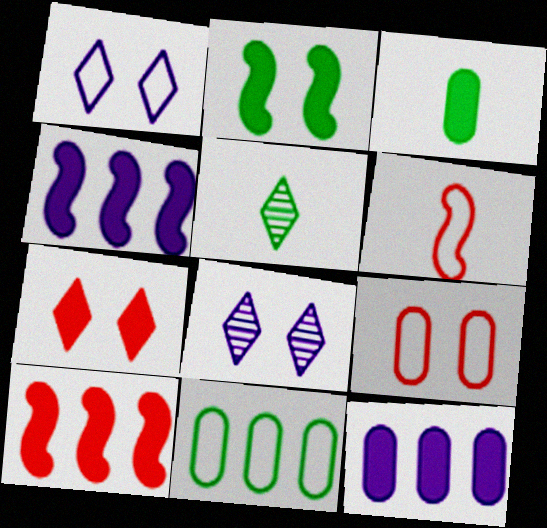[[1, 6, 11], 
[2, 5, 11], 
[2, 8, 9], 
[3, 4, 7], 
[4, 5, 9]]